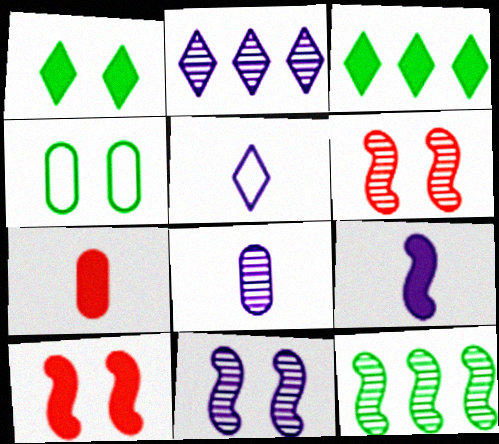[[2, 8, 11], 
[5, 8, 9]]